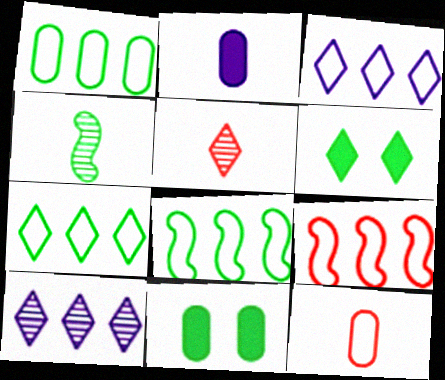[[1, 3, 9], 
[1, 4, 6], 
[1, 7, 8], 
[3, 5, 6], 
[4, 7, 11]]